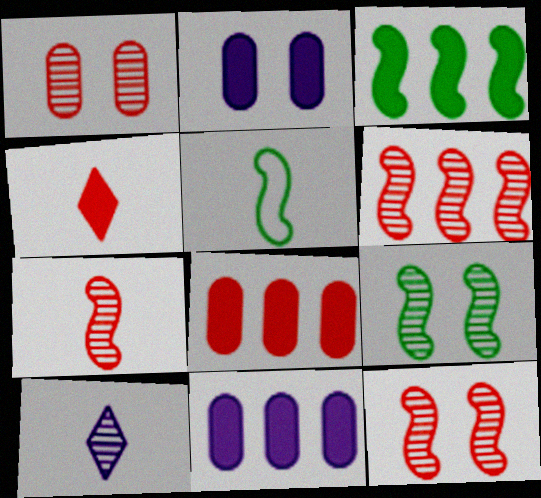[[2, 3, 4], 
[3, 5, 9], 
[6, 7, 12]]